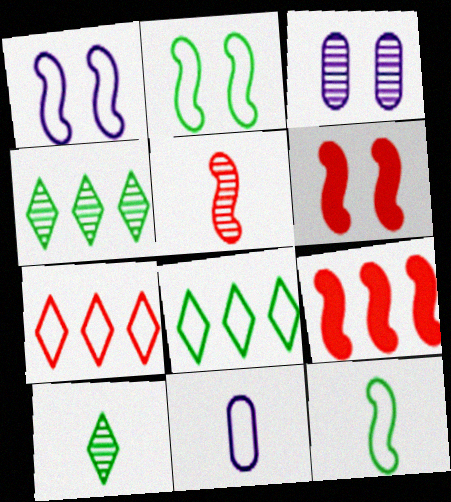[[2, 7, 11], 
[3, 4, 5], 
[4, 6, 11]]